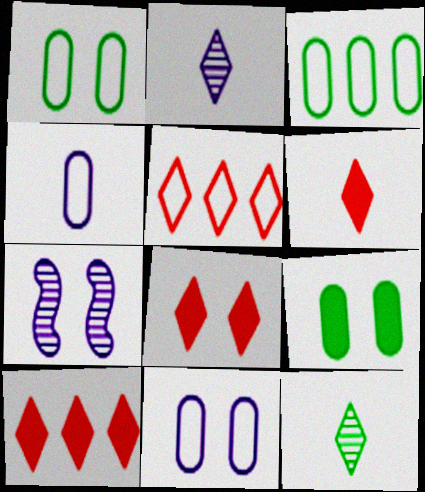[[1, 7, 8], 
[3, 6, 7], 
[6, 8, 10]]